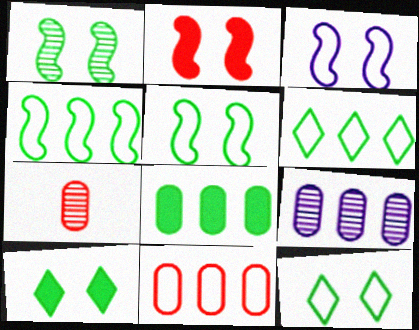[[1, 2, 3], 
[8, 9, 11]]